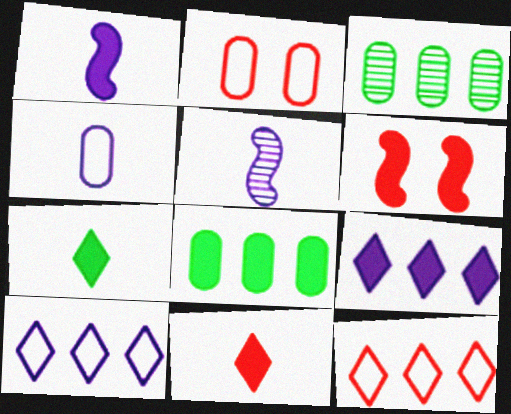[]